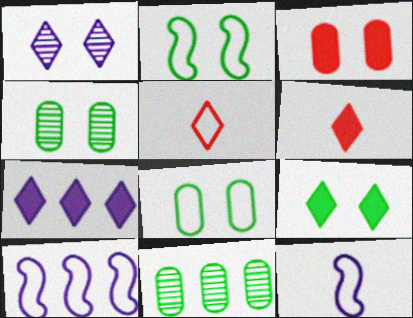[[1, 2, 3], 
[2, 4, 9], 
[4, 6, 10], 
[5, 8, 10], 
[6, 7, 9]]